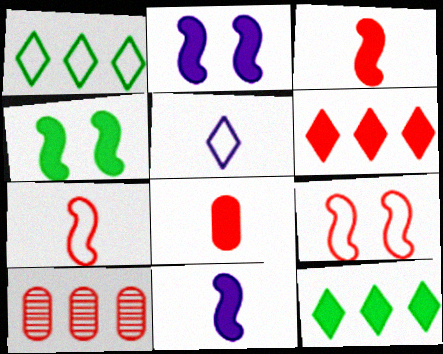[[2, 8, 12], 
[4, 5, 10]]